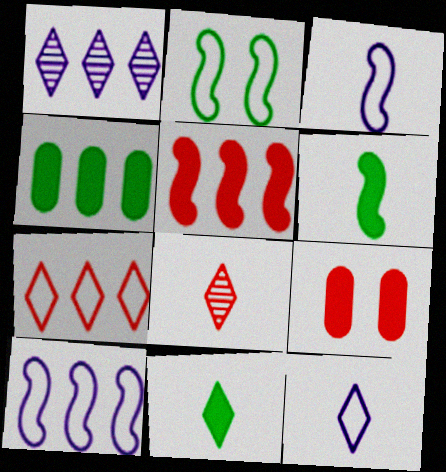[[8, 11, 12]]